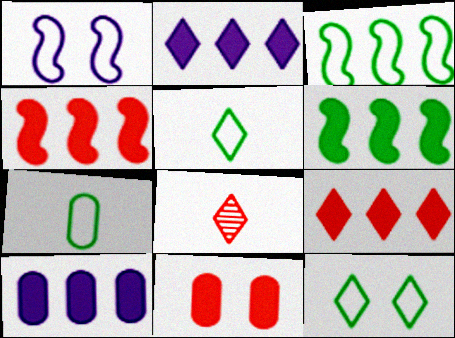[[2, 8, 12], 
[3, 7, 12], 
[6, 9, 10]]